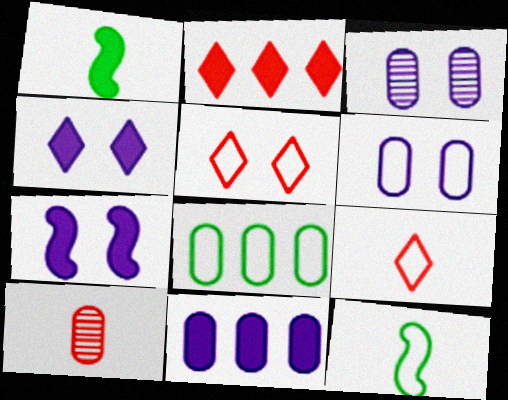[[2, 3, 12]]